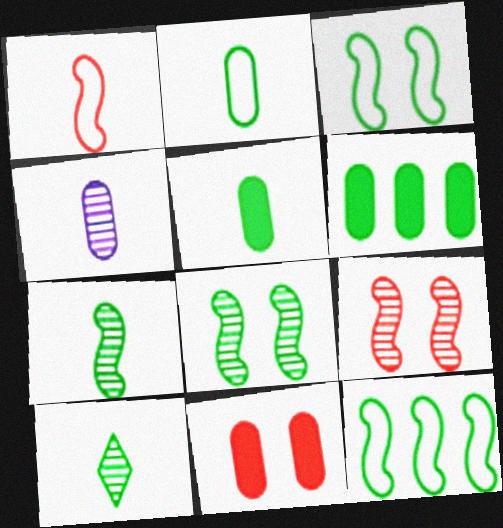[[3, 6, 10]]